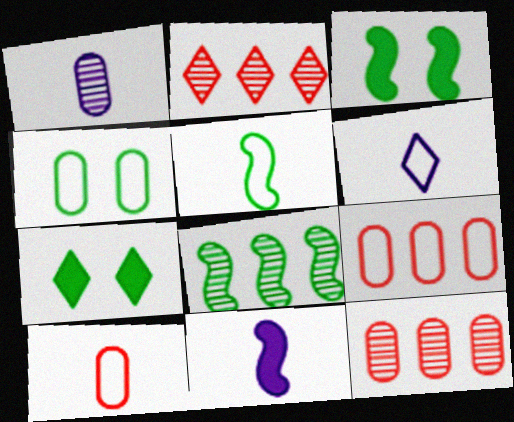[[1, 6, 11], 
[2, 4, 11], 
[2, 6, 7], 
[3, 5, 8], 
[3, 6, 12], 
[5, 6, 10]]